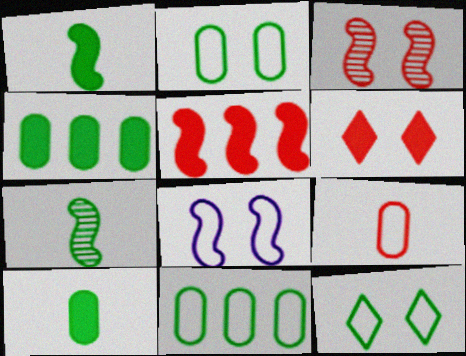[[4, 7, 12], 
[5, 7, 8]]